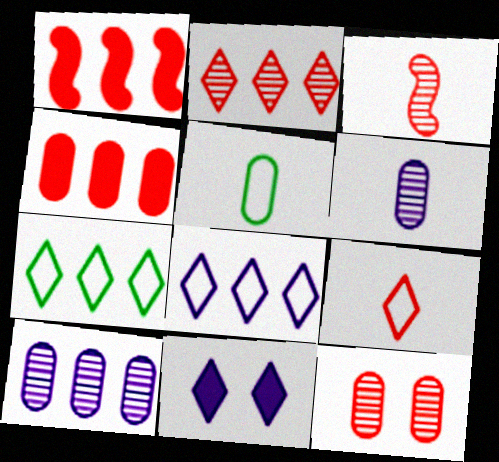[[1, 7, 10], 
[1, 9, 12], 
[2, 3, 12]]